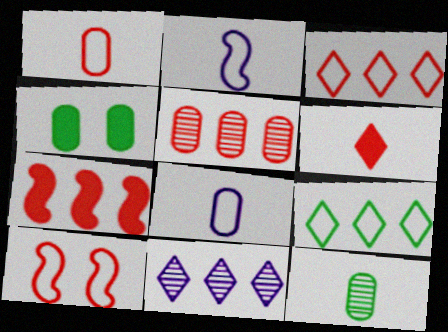[[1, 3, 10], 
[2, 6, 12], 
[3, 5, 7], 
[4, 5, 8], 
[5, 6, 10], 
[8, 9, 10]]